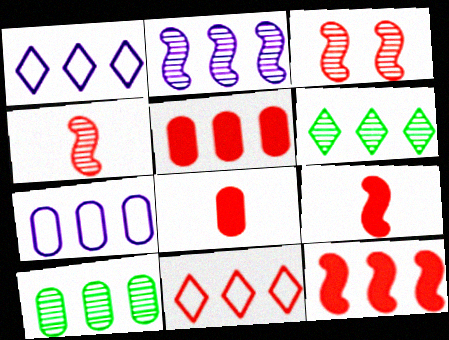[[1, 10, 12], 
[3, 8, 11], 
[5, 7, 10], 
[6, 7, 12]]